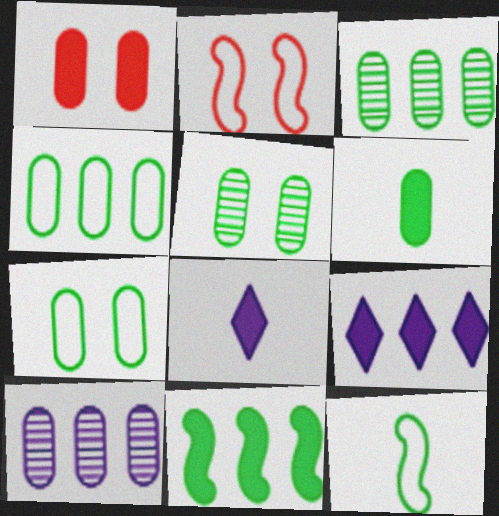[[1, 8, 11], 
[2, 3, 8], 
[3, 6, 7], 
[4, 5, 6]]